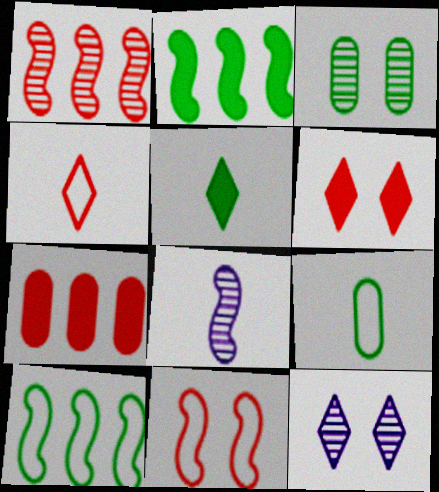[[2, 8, 11], 
[3, 5, 10]]